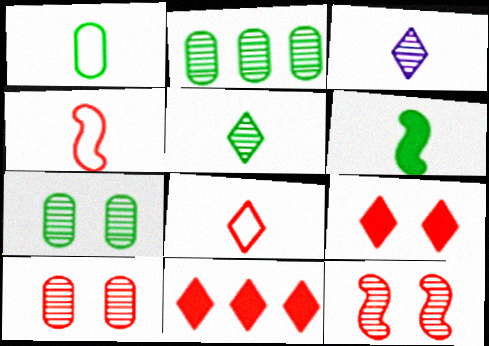[[1, 5, 6], 
[2, 3, 12], 
[4, 10, 11]]